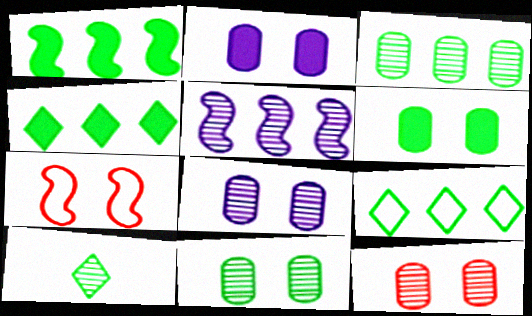[[1, 3, 9], 
[5, 10, 12], 
[8, 11, 12]]